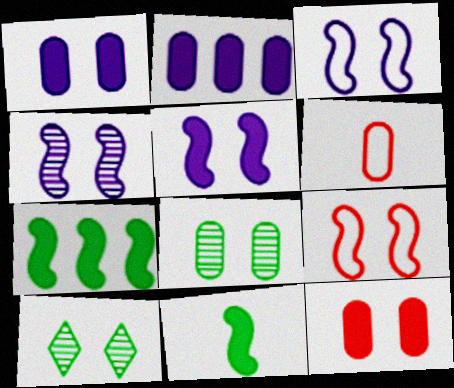[[1, 9, 10], 
[2, 6, 8], 
[3, 4, 5], 
[3, 10, 12]]